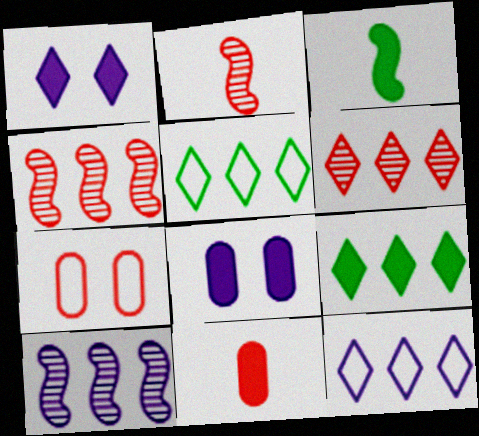[[2, 5, 8], 
[6, 9, 12]]